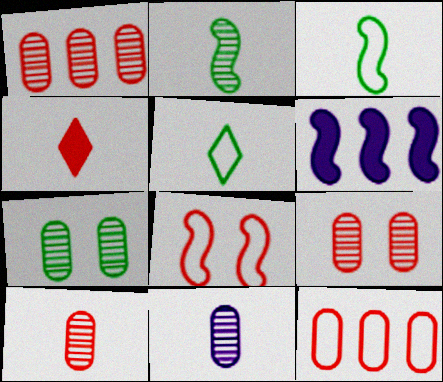[[1, 4, 8], 
[1, 7, 11], 
[1, 9, 10], 
[2, 6, 8], 
[3, 4, 11], 
[5, 6, 9]]